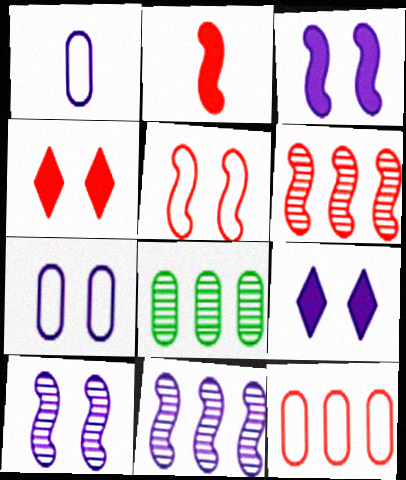[[1, 9, 11], 
[2, 5, 6], 
[7, 9, 10]]